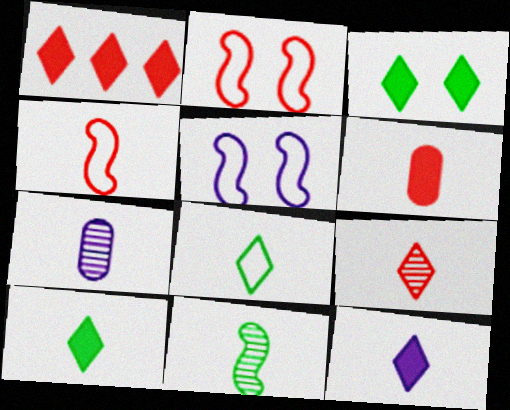[[1, 3, 12], 
[4, 6, 9], 
[4, 7, 10], 
[7, 9, 11], 
[8, 9, 12]]